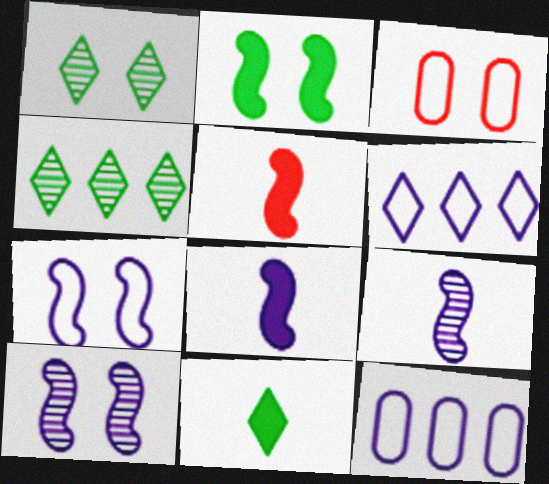[[1, 5, 12], 
[3, 4, 8]]